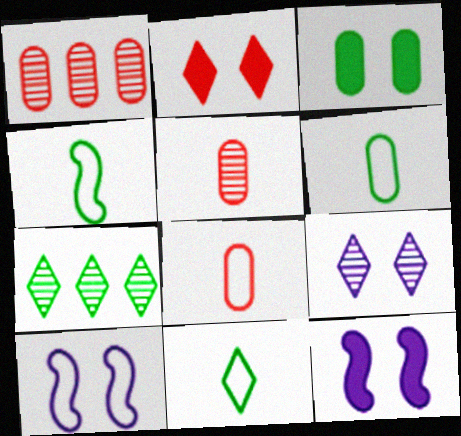[[1, 11, 12], 
[2, 3, 12], 
[3, 4, 7], 
[4, 6, 11], 
[7, 8, 12]]